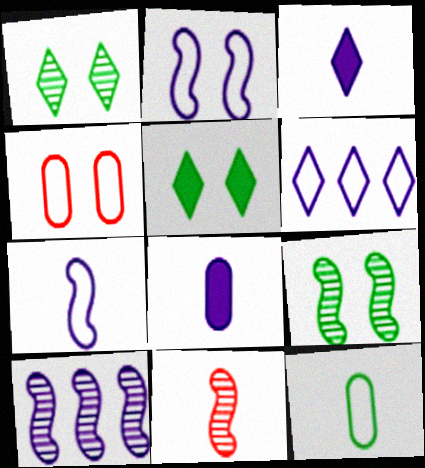[[3, 11, 12], 
[9, 10, 11]]